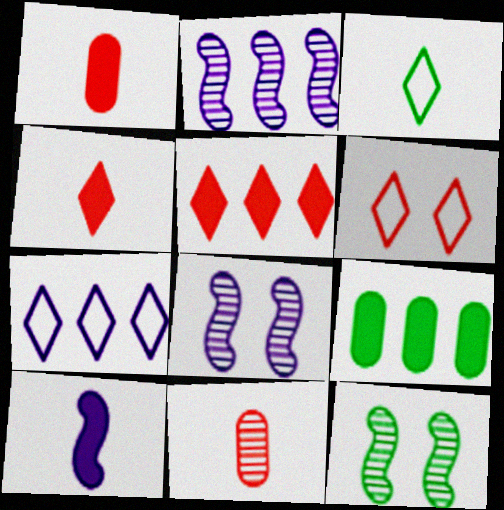[[1, 7, 12], 
[3, 6, 7], 
[3, 9, 12], 
[3, 10, 11]]